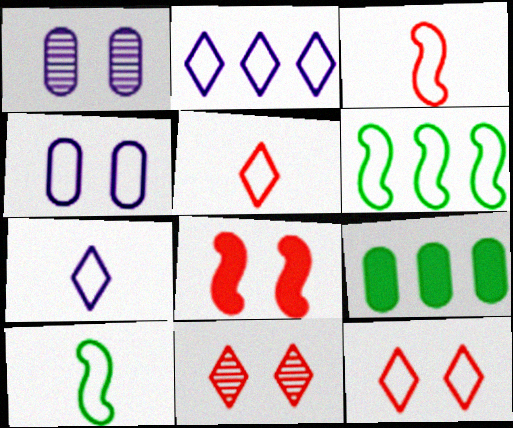[[4, 5, 6]]